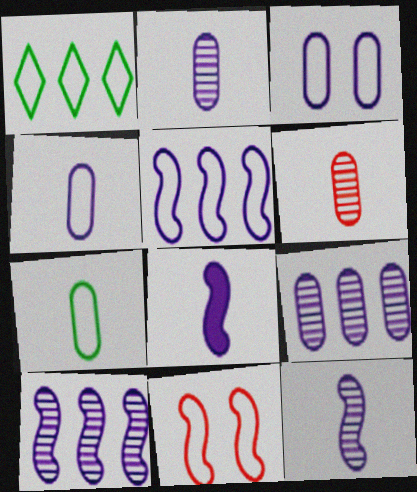[[1, 4, 11]]